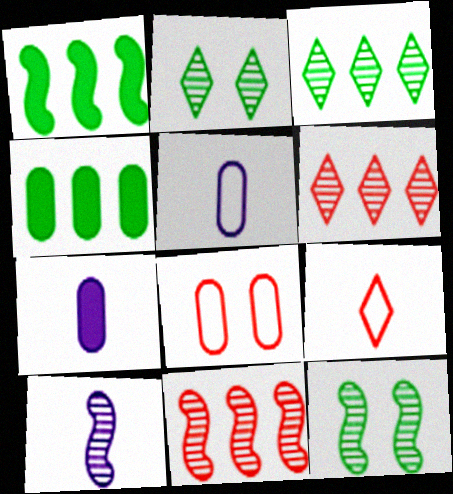[[10, 11, 12]]